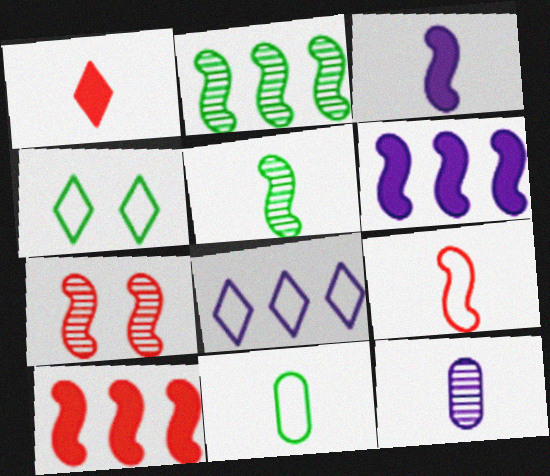[[3, 5, 9], 
[4, 10, 12], 
[7, 9, 10]]